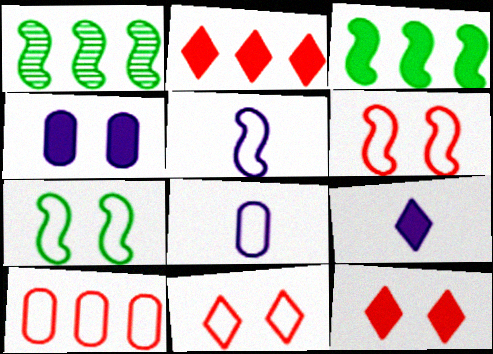[[1, 8, 12]]